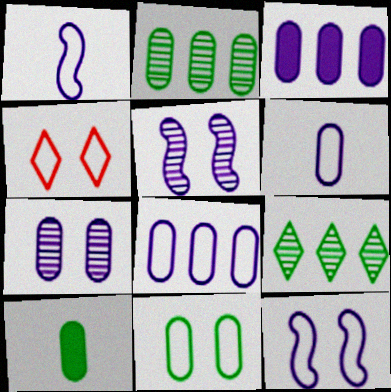[[2, 10, 11], 
[3, 6, 7], 
[4, 11, 12]]